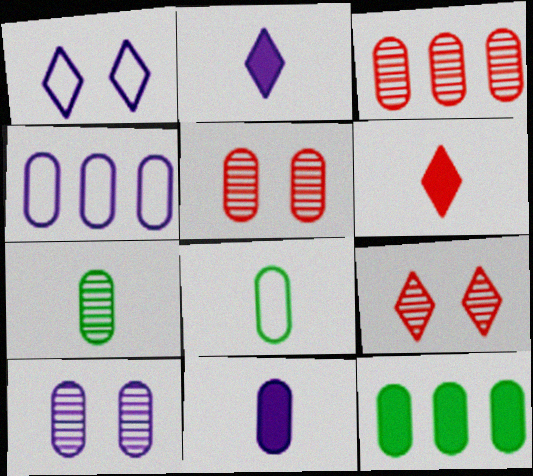[[3, 4, 12], 
[3, 7, 10], 
[4, 10, 11]]